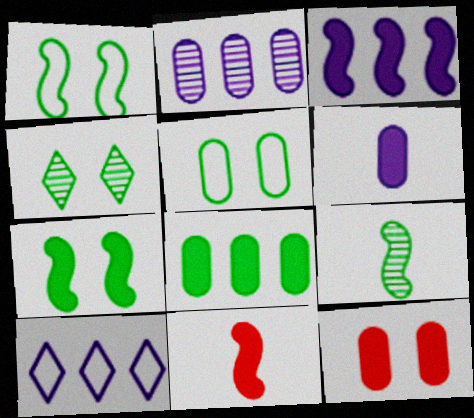[[2, 3, 10], 
[3, 7, 11], 
[4, 5, 7], 
[6, 8, 12], 
[9, 10, 12]]